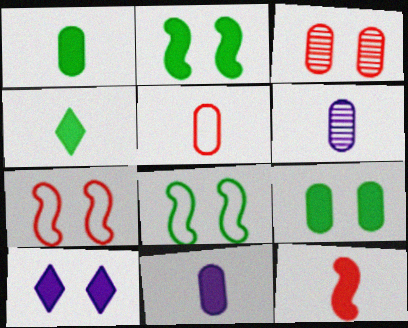[[1, 5, 6], 
[3, 8, 10], 
[4, 11, 12]]